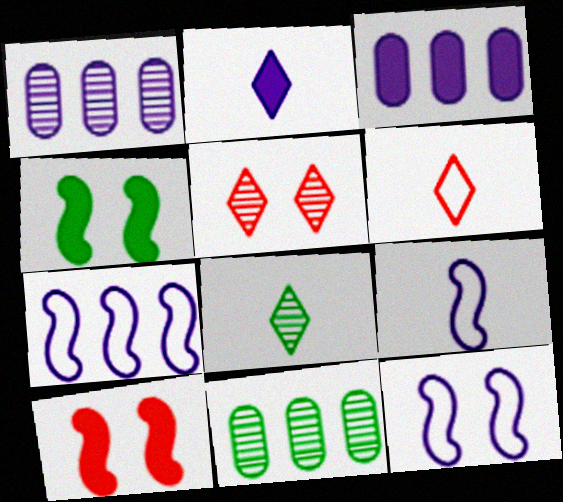[[1, 2, 12], 
[1, 4, 6], 
[2, 6, 8], 
[7, 9, 12]]